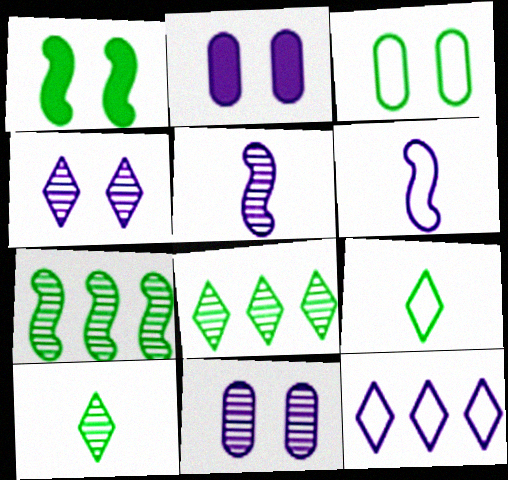[[2, 5, 12]]